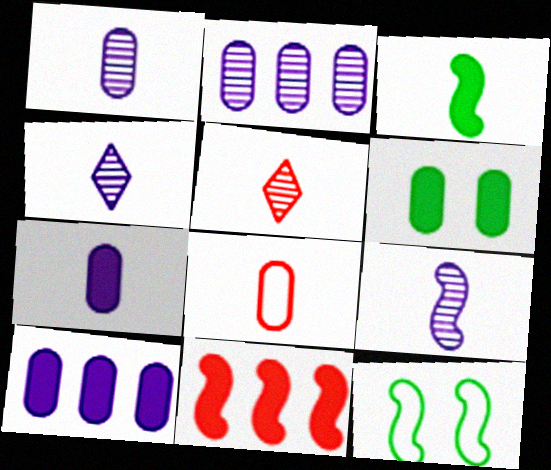[[1, 4, 9], 
[2, 6, 8], 
[3, 4, 8], 
[5, 10, 12], 
[9, 11, 12]]